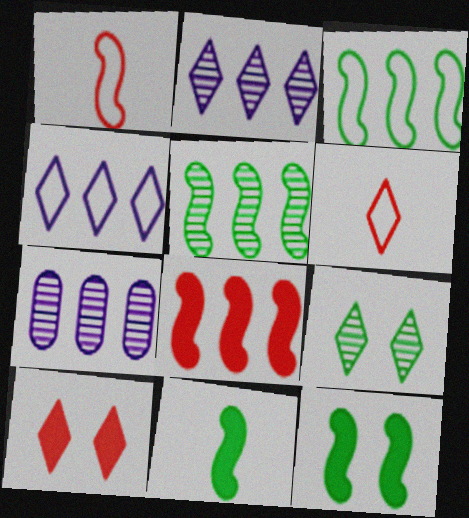[[6, 7, 12]]